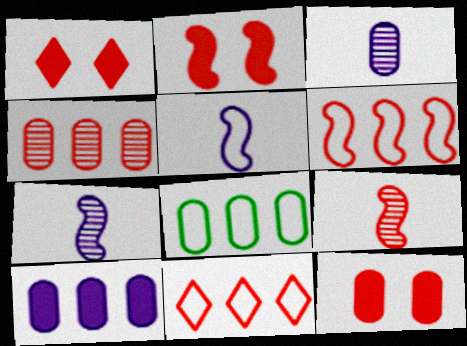[[1, 2, 12], 
[1, 7, 8], 
[2, 6, 9], 
[3, 8, 12], 
[4, 8, 10], 
[9, 11, 12]]